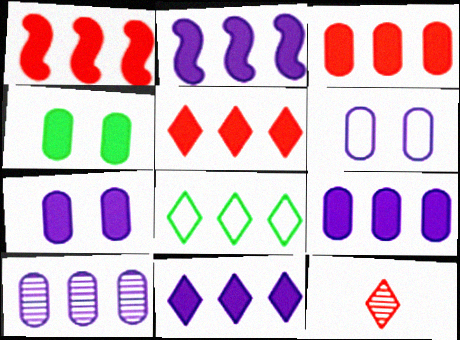[[1, 3, 5], 
[1, 8, 10], 
[2, 9, 11]]